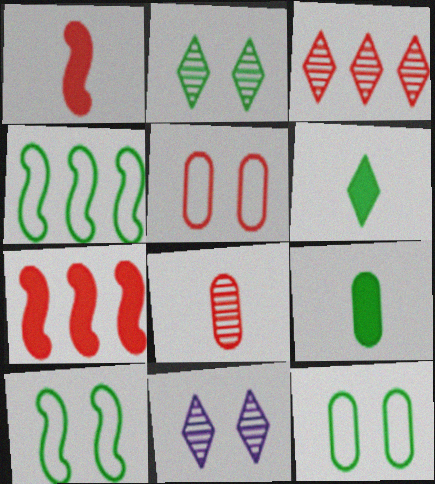[[1, 3, 5], 
[2, 4, 9]]